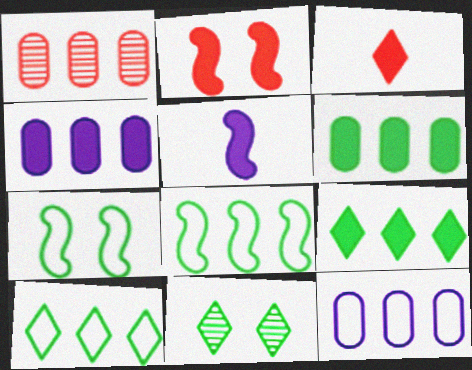[[1, 6, 12]]